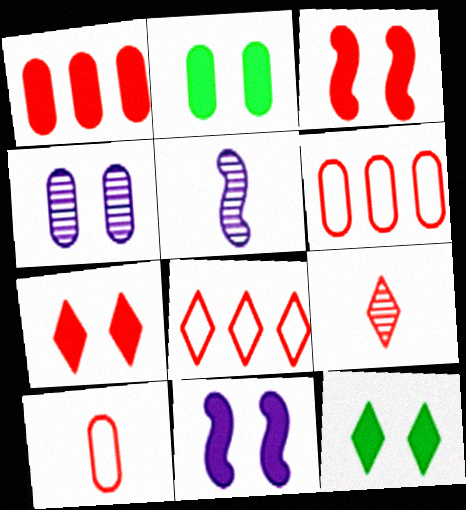[[2, 5, 8], 
[2, 7, 11], 
[3, 6, 9], 
[5, 6, 12], 
[7, 8, 9]]